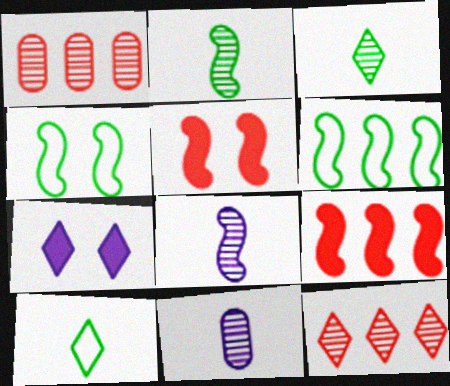[[4, 8, 9], 
[5, 6, 8], 
[7, 10, 12]]